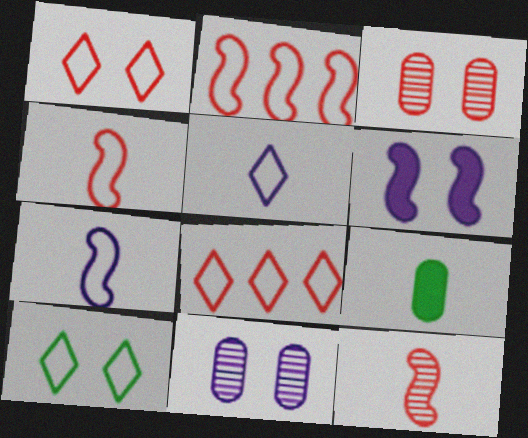[[3, 6, 10], 
[5, 8, 10], 
[5, 9, 12]]